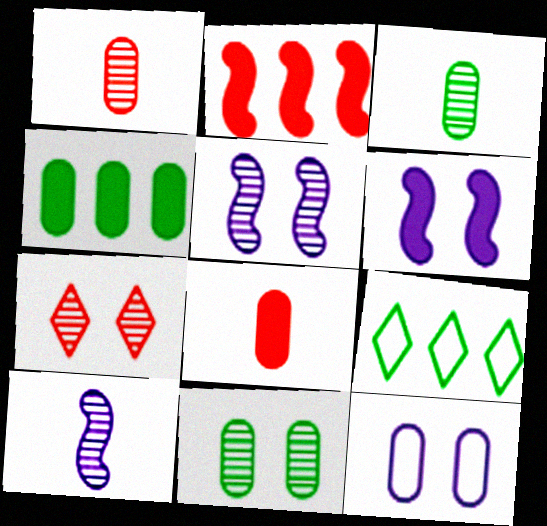[[1, 4, 12], 
[1, 6, 9], 
[5, 7, 11], 
[5, 8, 9]]